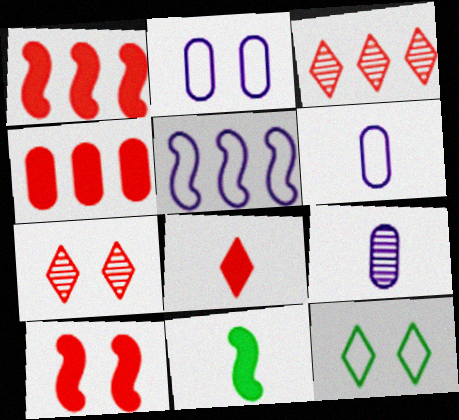[[1, 9, 12], 
[2, 3, 11], 
[4, 8, 10]]